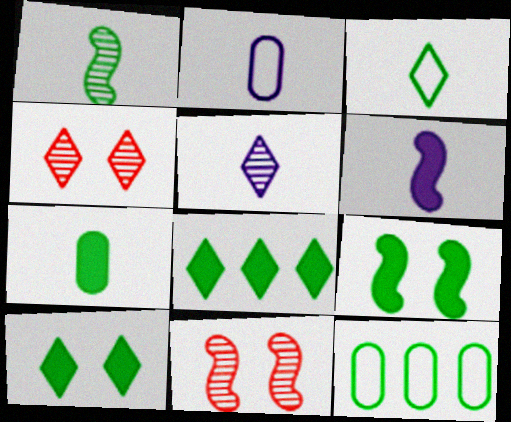[[1, 3, 7], 
[1, 10, 12], 
[2, 5, 6], 
[2, 8, 11], 
[4, 6, 12], 
[7, 8, 9]]